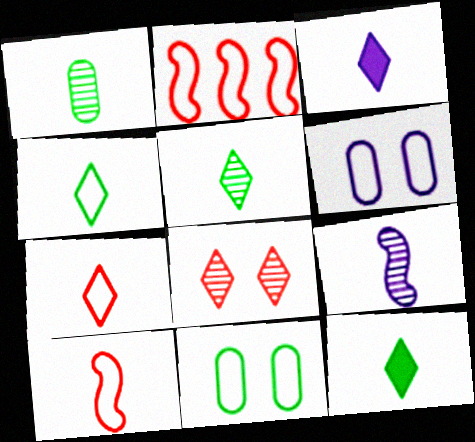[[1, 3, 10], 
[2, 4, 6], 
[3, 5, 7], 
[4, 5, 12]]